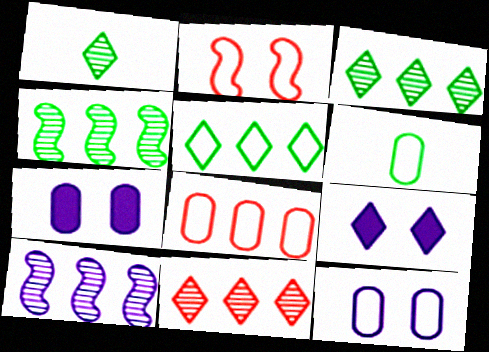[[6, 8, 12]]